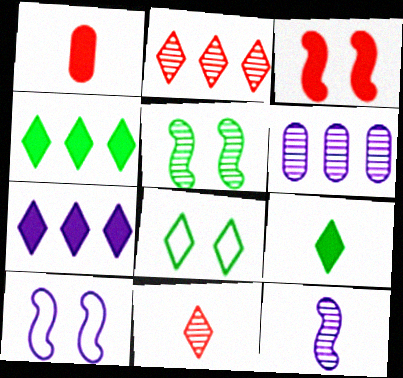[[3, 5, 10], 
[5, 6, 11], 
[7, 8, 11]]